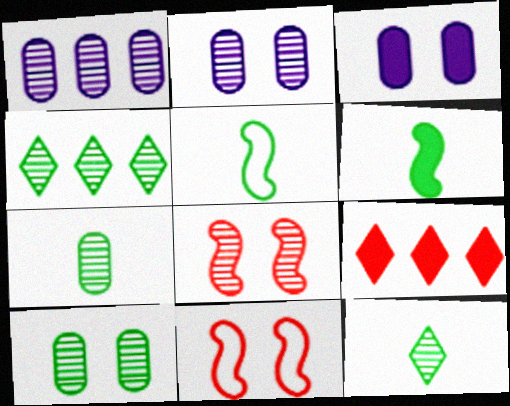[[1, 8, 12], 
[2, 5, 9], 
[3, 6, 9]]